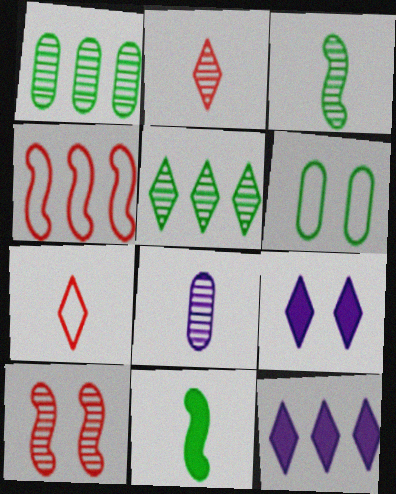[[1, 4, 12], 
[2, 3, 8], 
[5, 6, 11], 
[5, 7, 9], 
[5, 8, 10], 
[6, 9, 10], 
[7, 8, 11]]